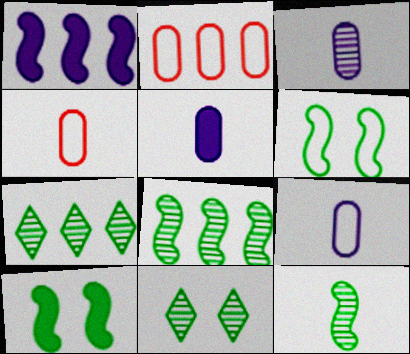[[1, 2, 7], 
[1, 4, 11], 
[3, 5, 9]]